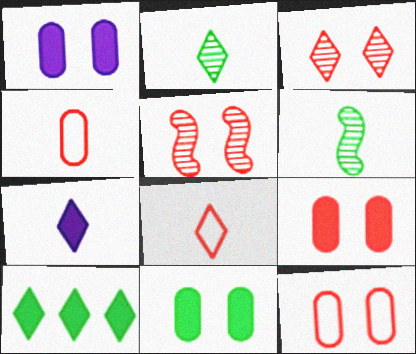[[1, 9, 11], 
[2, 7, 8], 
[4, 6, 7]]